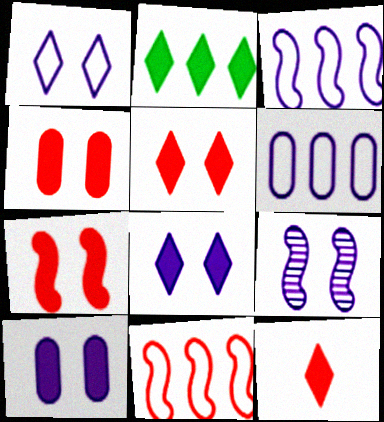[[1, 9, 10], 
[2, 8, 12], 
[4, 5, 7]]